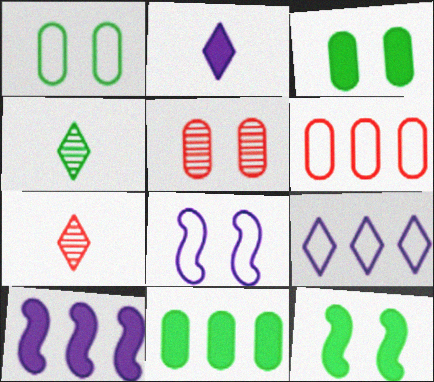[[1, 7, 10], 
[7, 8, 11]]